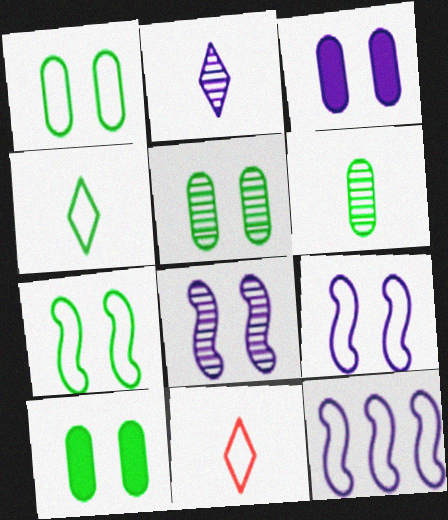[[1, 5, 10], 
[1, 11, 12], 
[2, 3, 12]]